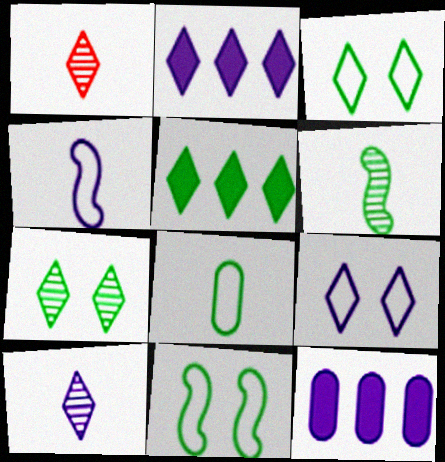[[1, 2, 3], 
[1, 5, 9], 
[1, 11, 12], 
[2, 9, 10]]